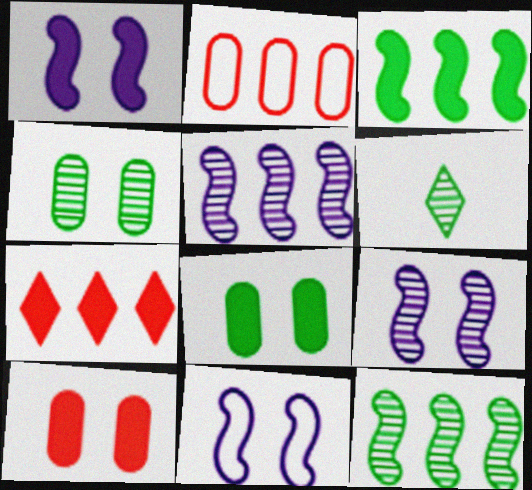[[1, 2, 6], 
[1, 9, 11], 
[4, 6, 12]]